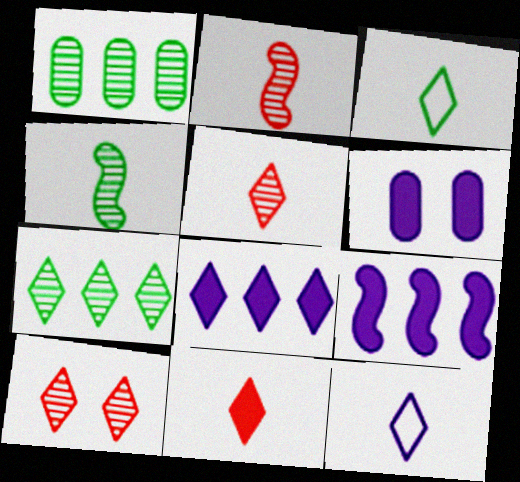[[3, 8, 10]]